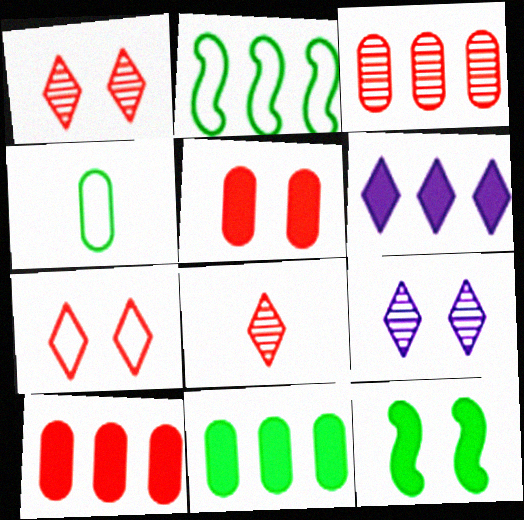[[2, 3, 6]]